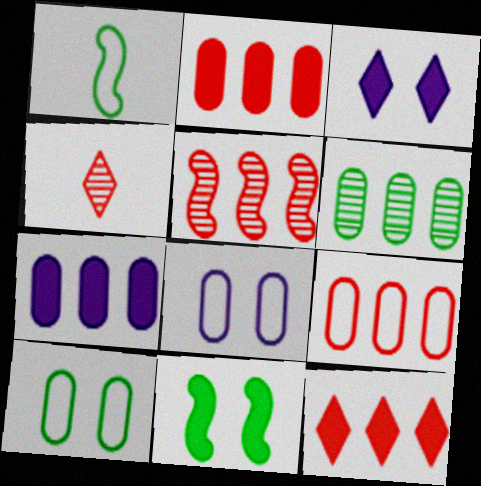[[5, 9, 12], 
[6, 7, 9]]